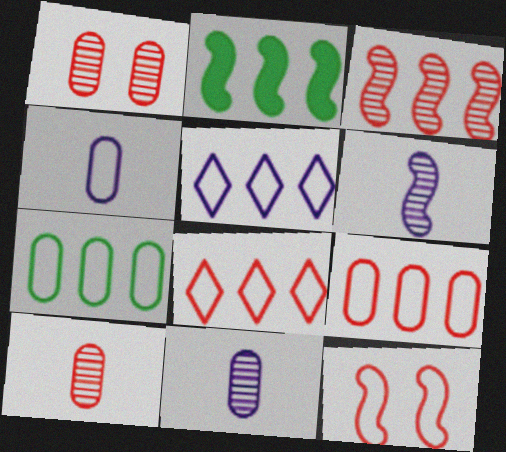[[2, 6, 12]]